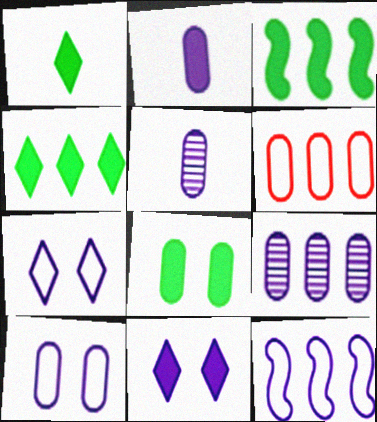[[1, 3, 8], 
[2, 9, 10], 
[5, 6, 8], 
[5, 11, 12]]